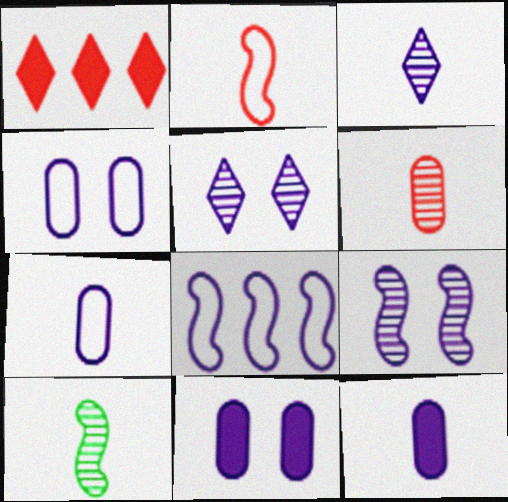[[1, 4, 10], 
[3, 6, 10], 
[3, 8, 11], 
[5, 8, 12]]